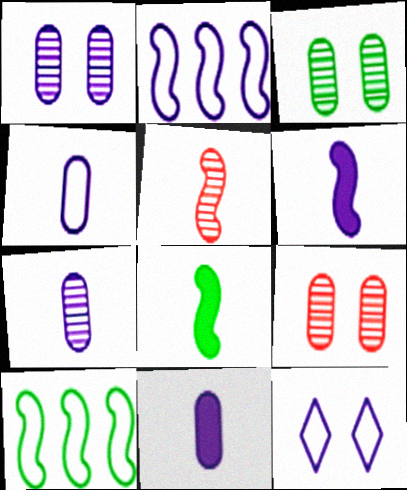[[1, 3, 9], 
[2, 4, 12], 
[4, 7, 11]]